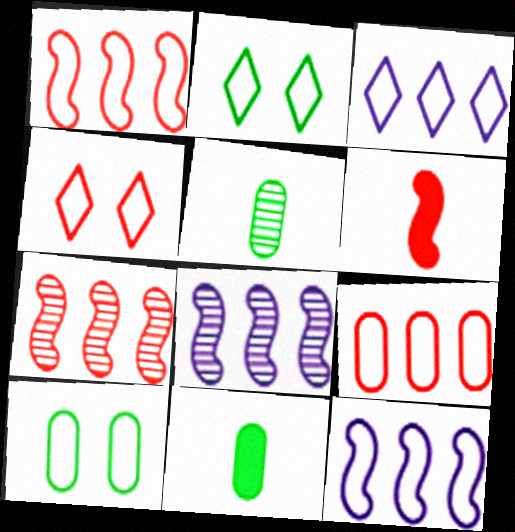[[4, 8, 11]]